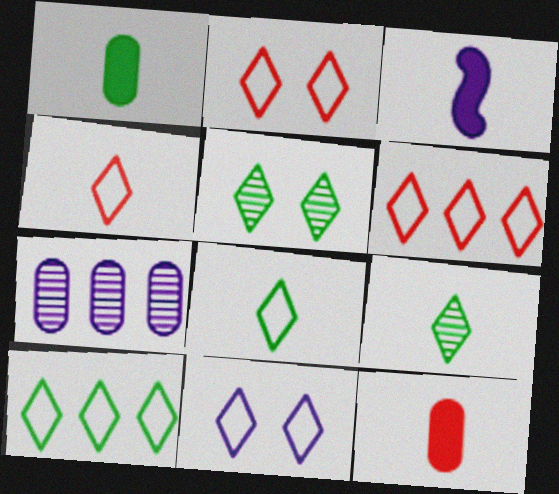[[2, 4, 6], 
[3, 7, 11], 
[4, 10, 11], 
[6, 8, 11]]